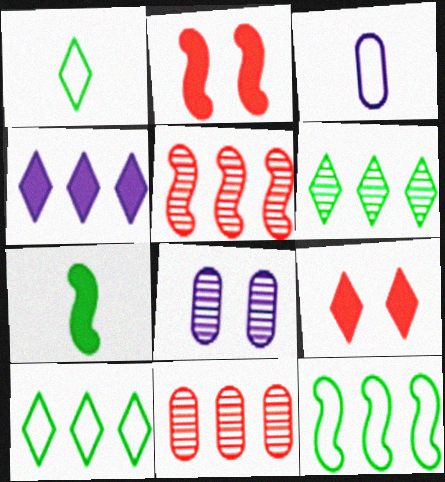[[2, 3, 6], 
[4, 11, 12]]